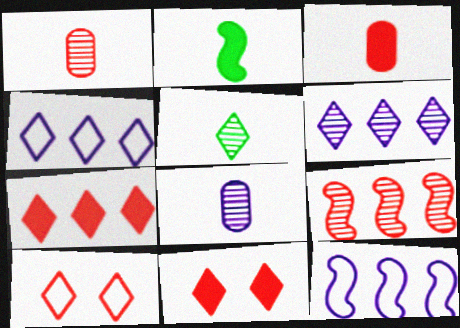[[3, 9, 10], 
[4, 5, 11]]